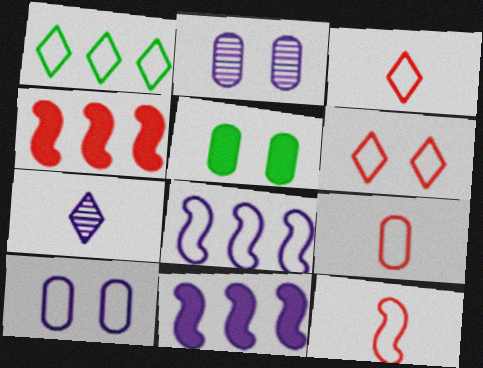[[1, 10, 12], 
[3, 9, 12], 
[7, 10, 11]]